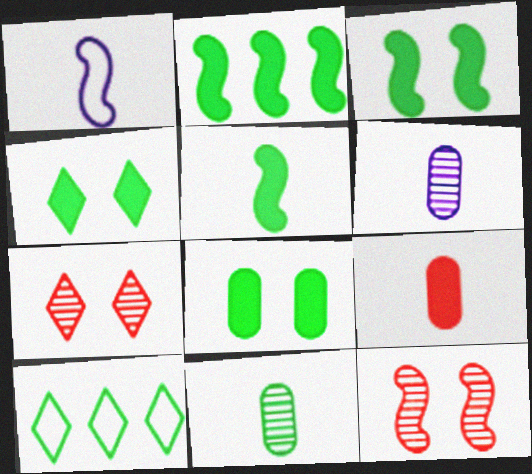[[1, 2, 12], 
[2, 3, 5], 
[3, 4, 8], 
[3, 10, 11]]